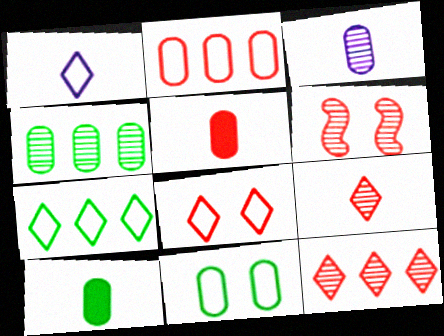[[1, 7, 8], 
[4, 10, 11]]